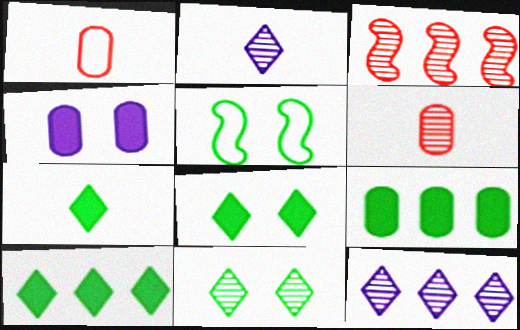[[7, 8, 10]]